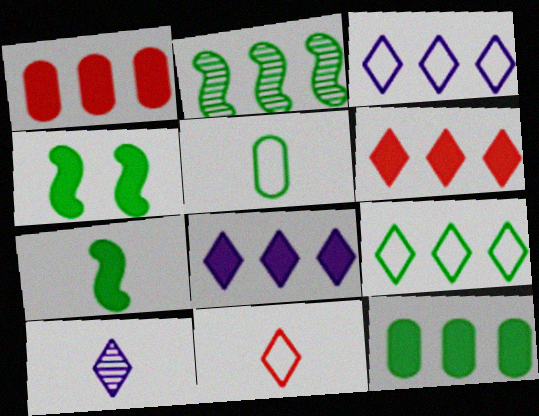[[1, 2, 3], 
[2, 9, 12]]